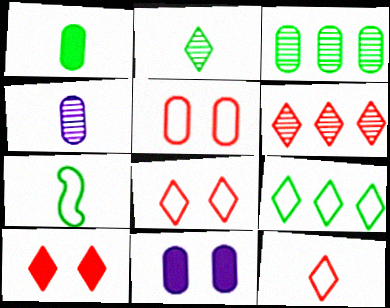[[1, 2, 7], 
[6, 7, 11], 
[6, 10, 12]]